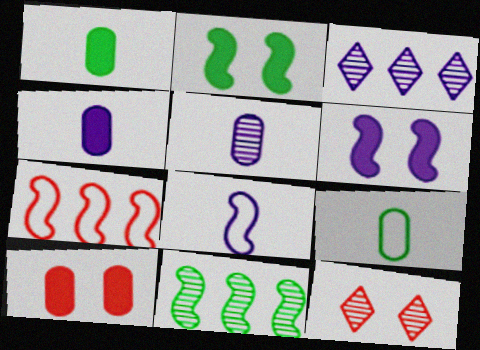[[5, 11, 12]]